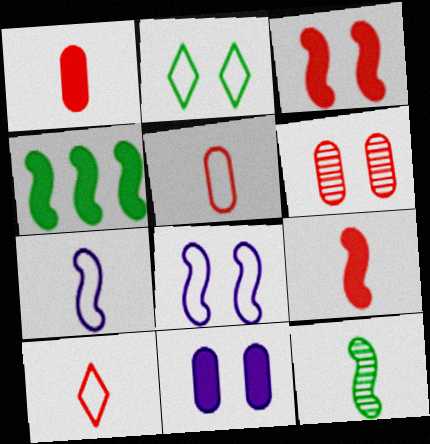[[7, 9, 12]]